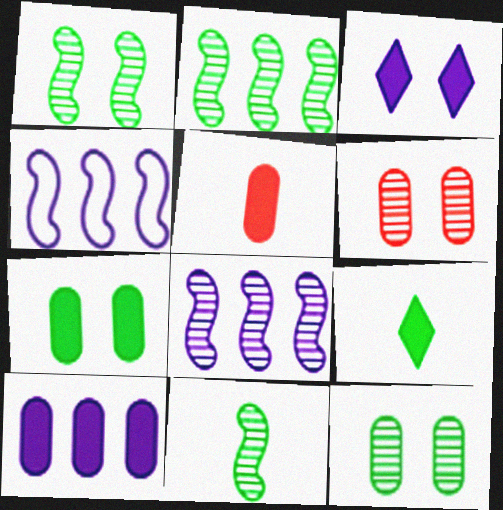[[1, 2, 11], 
[4, 6, 9], 
[5, 7, 10]]